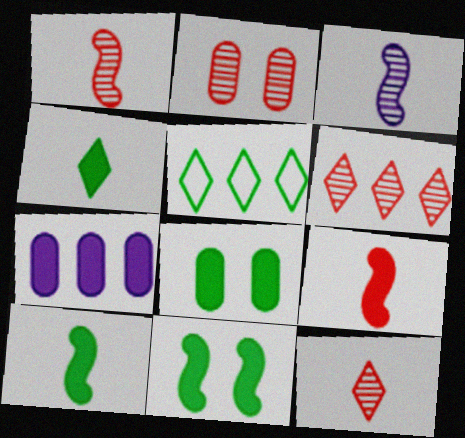[[1, 2, 6]]